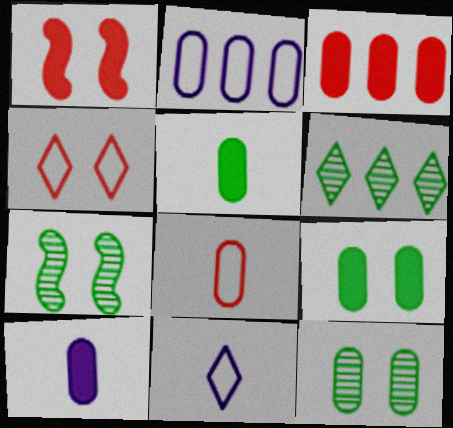[[3, 7, 11], 
[3, 9, 10]]